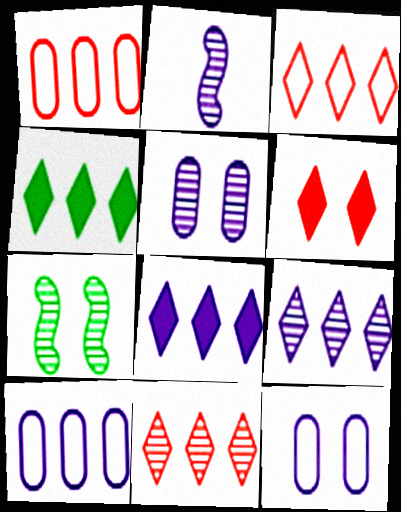[[2, 5, 9], 
[2, 8, 12], 
[3, 4, 9], 
[6, 7, 12]]